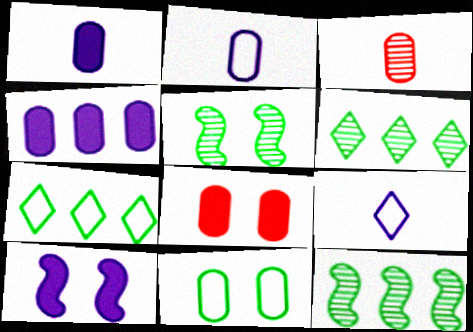[[3, 4, 11], 
[3, 7, 10], 
[8, 9, 12]]